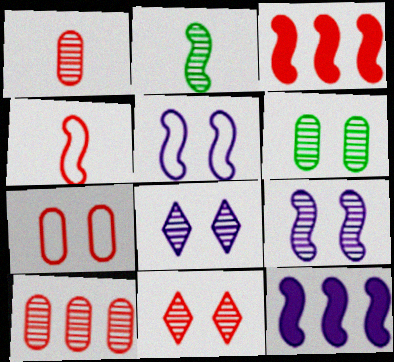[[2, 3, 5], 
[2, 8, 10], 
[6, 9, 11]]